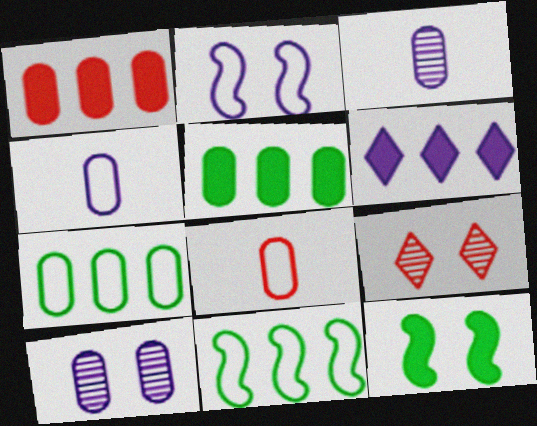[[2, 3, 6], 
[5, 8, 10]]